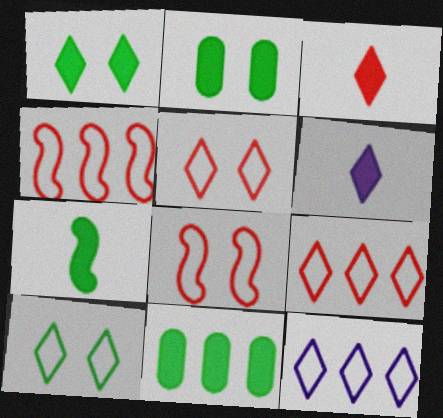[[1, 7, 11]]